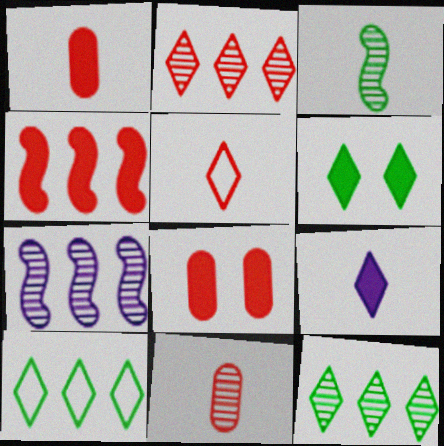[]